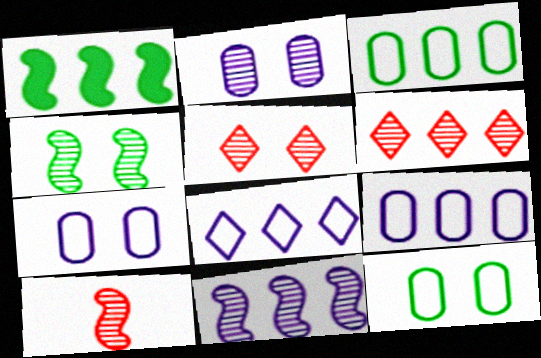[[1, 6, 9], 
[2, 4, 5], 
[4, 10, 11]]